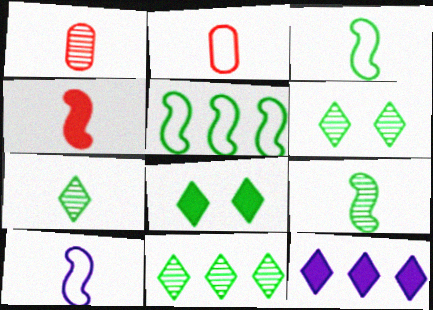[[4, 9, 10], 
[6, 7, 11]]